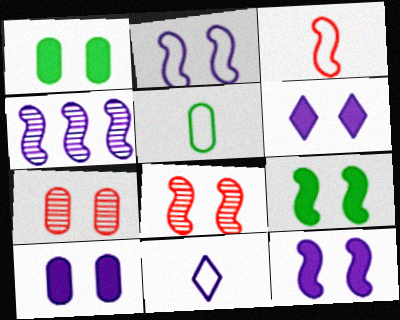[[2, 8, 9], 
[3, 4, 9], 
[3, 5, 11], 
[4, 10, 11], 
[6, 10, 12]]